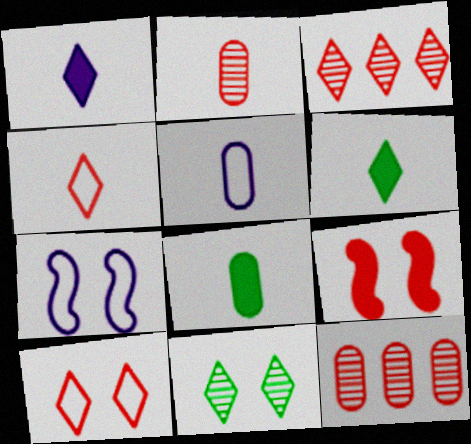[[2, 5, 8], 
[3, 7, 8], 
[4, 9, 12], 
[6, 7, 12]]